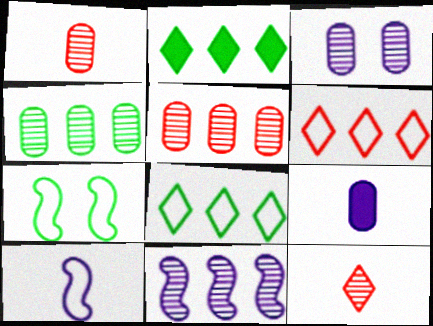[[1, 3, 4]]